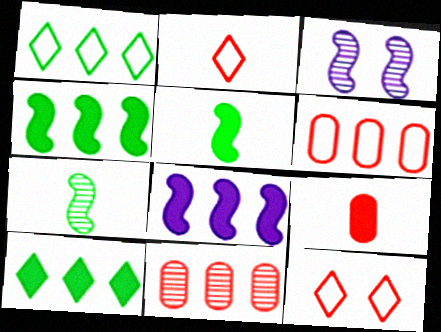[[1, 3, 9], 
[1, 8, 11]]